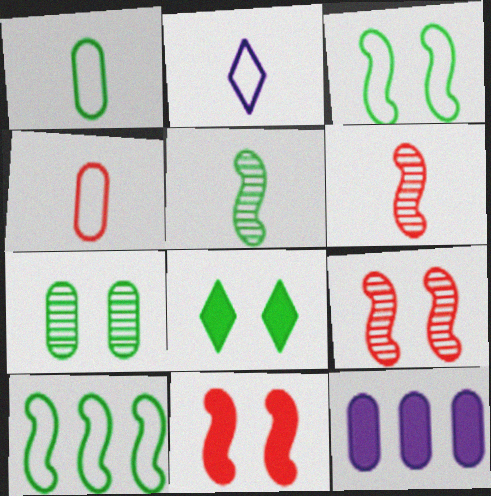[[3, 7, 8], 
[4, 7, 12]]